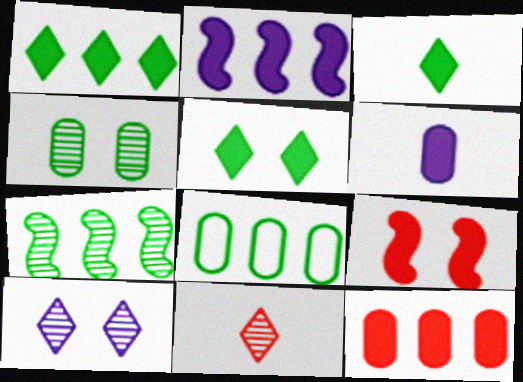[[1, 2, 12], 
[1, 3, 5], 
[1, 6, 9], 
[1, 7, 8]]